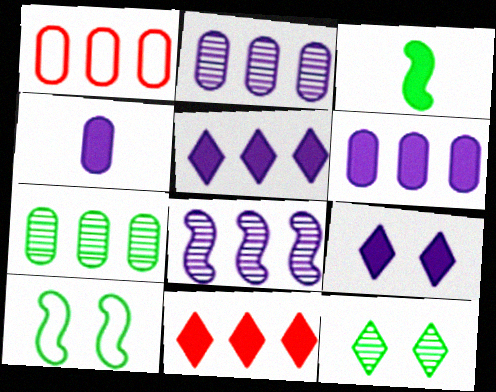[[1, 6, 7]]